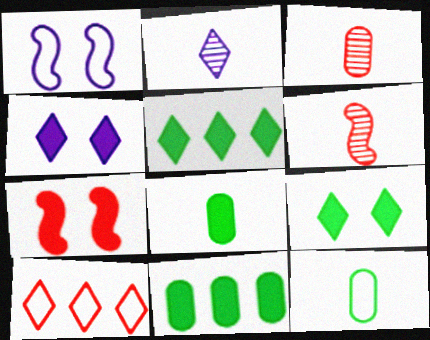[[1, 3, 5], 
[1, 10, 12], 
[2, 9, 10], 
[3, 7, 10]]